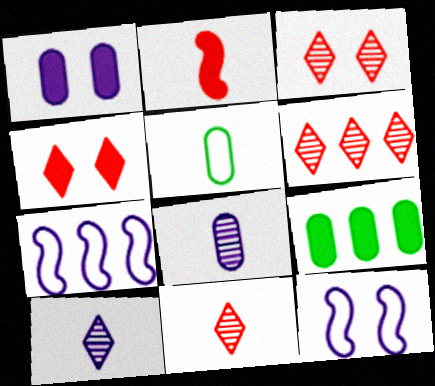[[1, 7, 10], 
[2, 5, 10], 
[3, 6, 11], 
[6, 7, 9], 
[9, 11, 12]]